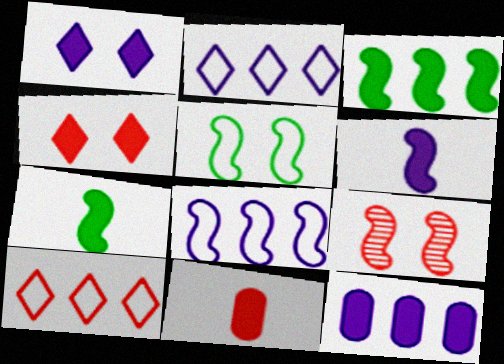[[1, 3, 11], 
[1, 6, 12], 
[4, 7, 12], 
[7, 8, 9], 
[9, 10, 11]]